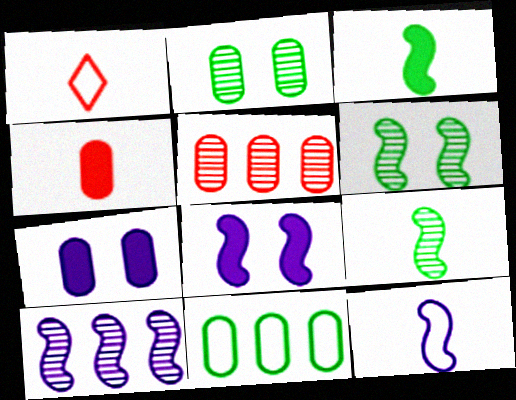[[8, 10, 12]]